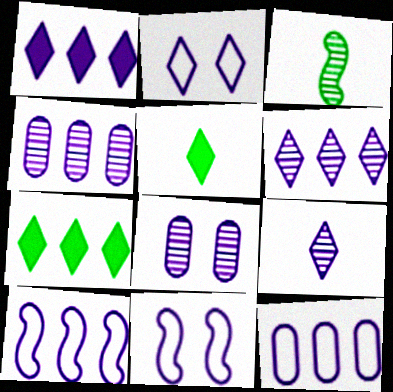[[1, 2, 9], 
[1, 4, 10]]